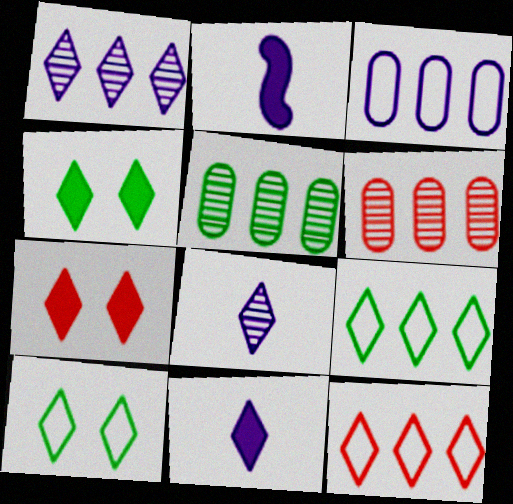[[2, 6, 10], 
[4, 8, 12], 
[7, 8, 9]]